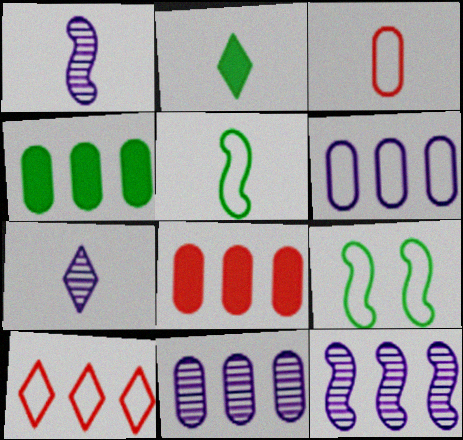[[1, 2, 3], 
[4, 10, 12], 
[7, 8, 9]]